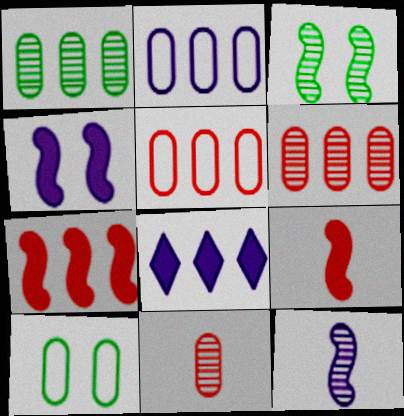[]